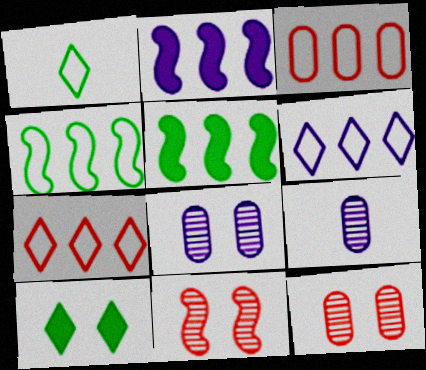[[1, 2, 12], 
[3, 4, 6]]